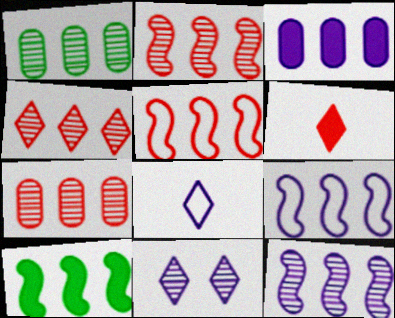[[1, 4, 12], 
[2, 4, 7], 
[2, 9, 10], 
[5, 10, 12]]